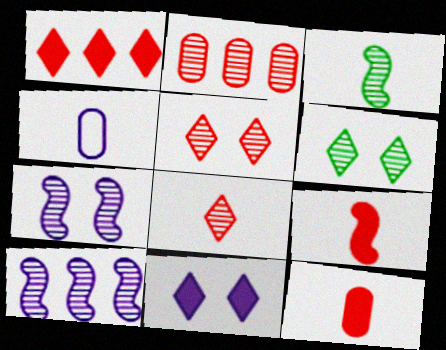[[4, 10, 11]]